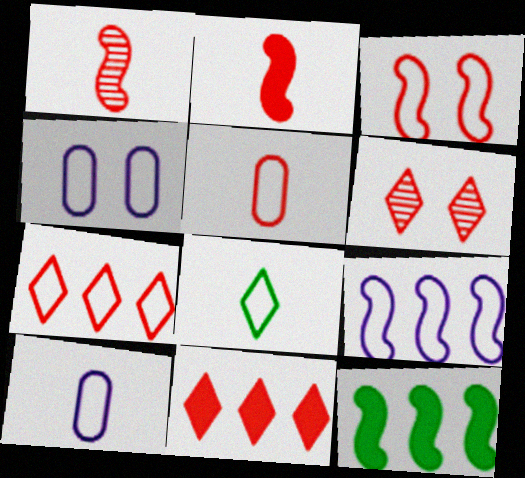[[3, 5, 7], 
[6, 10, 12]]